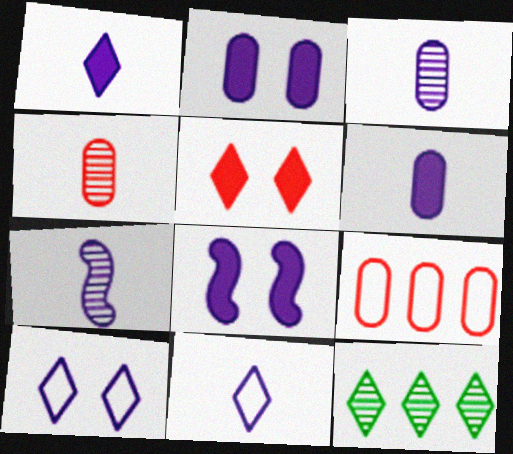[[5, 11, 12], 
[6, 7, 11]]